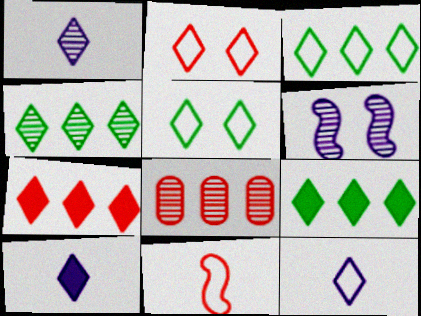[[1, 2, 9], 
[1, 5, 7], 
[1, 10, 12], 
[2, 3, 12], 
[2, 4, 10], 
[3, 4, 9]]